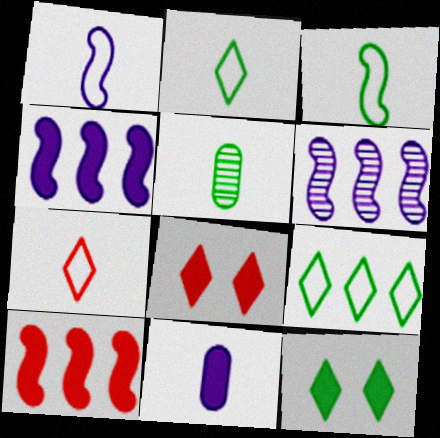[[10, 11, 12]]